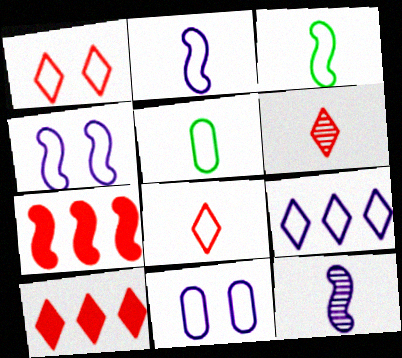[[1, 6, 10], 
[2, 5, 8], 
[2, 9, 11]]